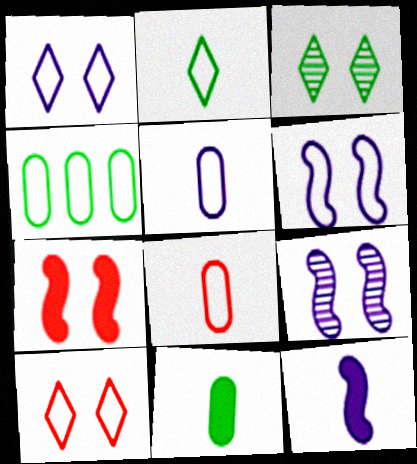[]